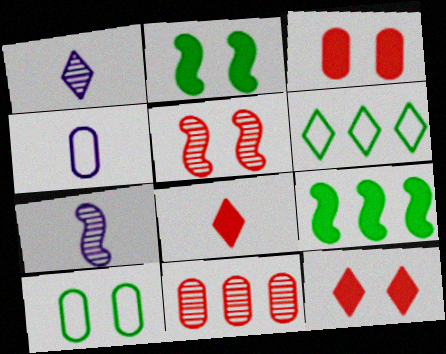[[1, 6, 12], 
[3, 6, 7]]